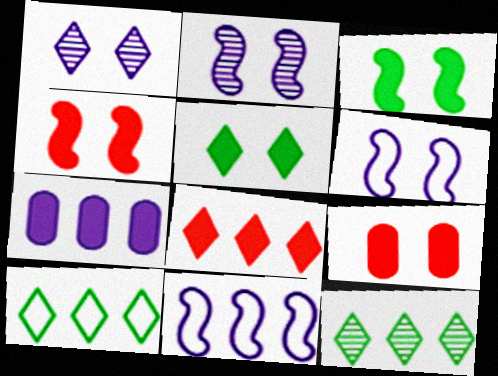[]